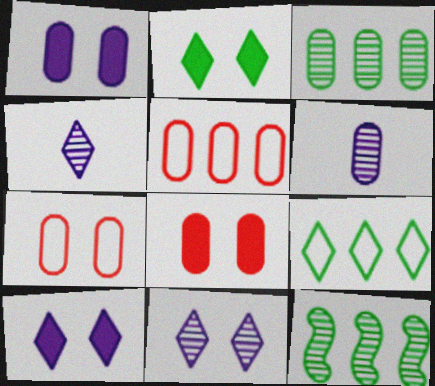[]